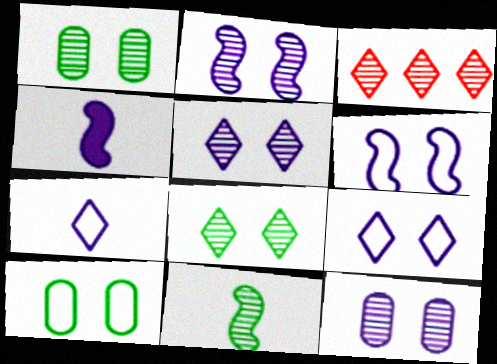[[2, 5, 12], 
[3, 4, 10], 
[3, 11, 12]]